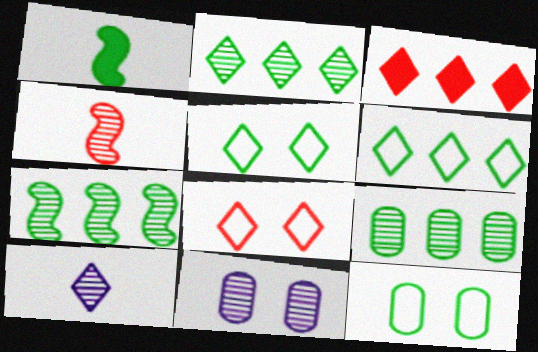[[1, 2, 12], 
[1, 5, 9], 
[2, 4, 11], 
[2, 7, 9], 
[3, 5, 10]]